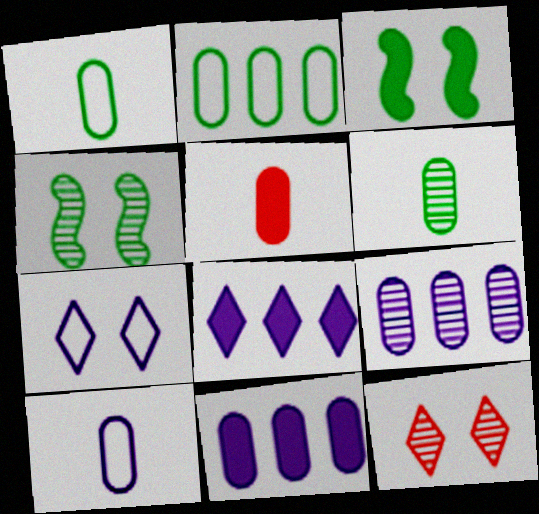[[3, 5, 8], 
[5, 6, 10]]